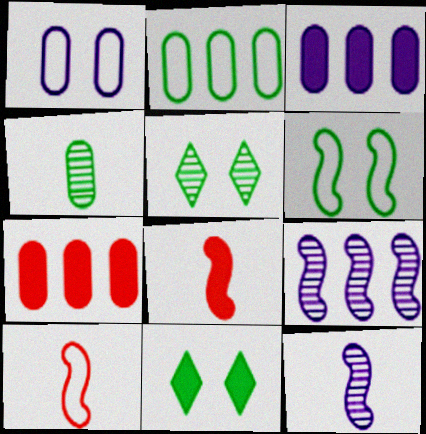[[1, 4, 7], 
[3, 5, 10], 
[3, 8, 11], 
[6, 8, 9]]